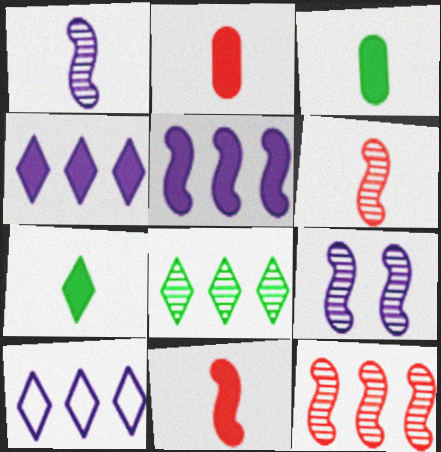[]